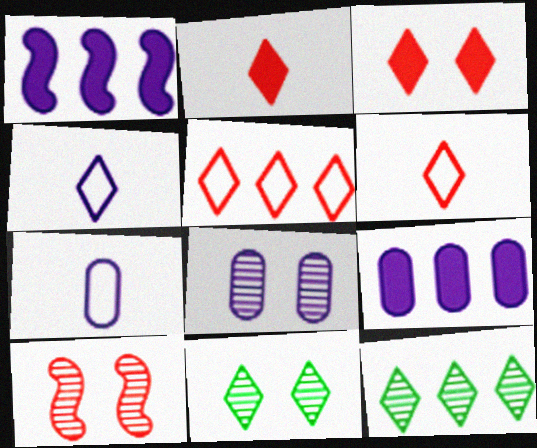[[1, 4, 8], 
[3, 4, 12], 
[7, 8, 9], 
[8, 10, 11]]